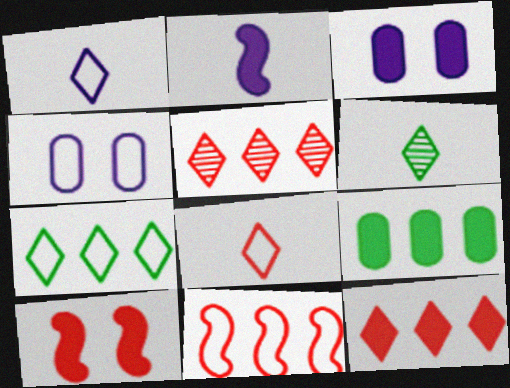[[3, 6, 11]]